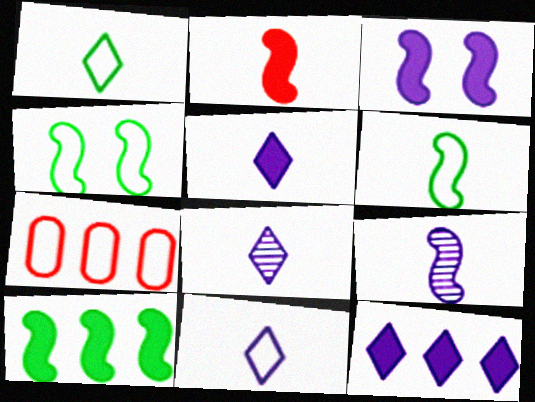[[2, 3, 10], 
[2, 6, 9], 
[4, 7, 11], 
[5, 8, 11]]